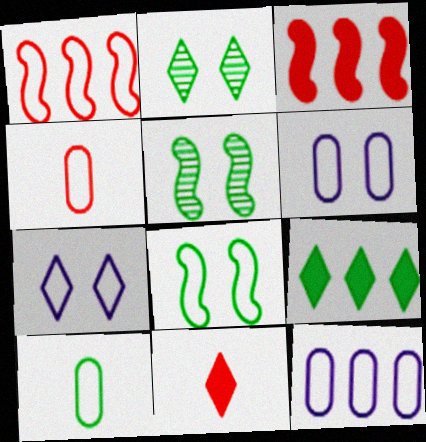[[1, 7, 10], 
[5, 9, 10], 
[5, 11, 12]]